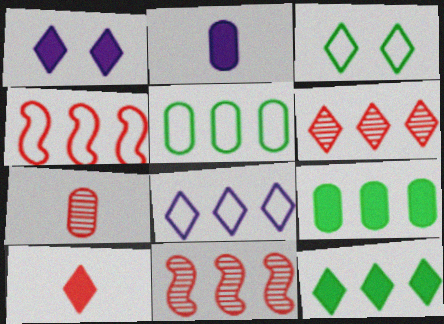[[1, 10, 12], 
[2, 3, 11], 
[4, 5, 8], 
[6, 8, 12], 
[8, 9, 11]]